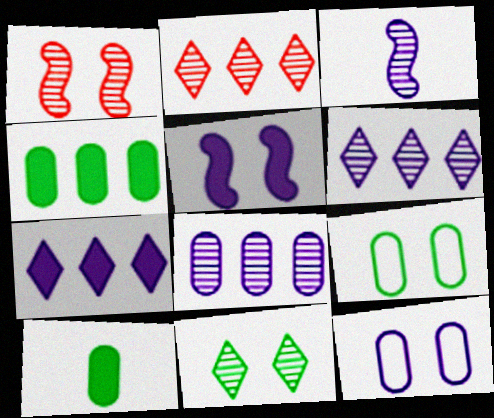[[3, 7, 12]]